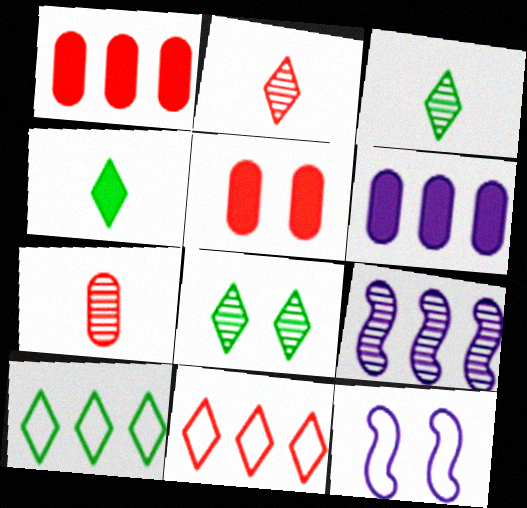[[1, 3, 12], 
[1, 9, 10], 
[4, 8, 10], 
[5, 8, 12], 
[7, 8, 9]]